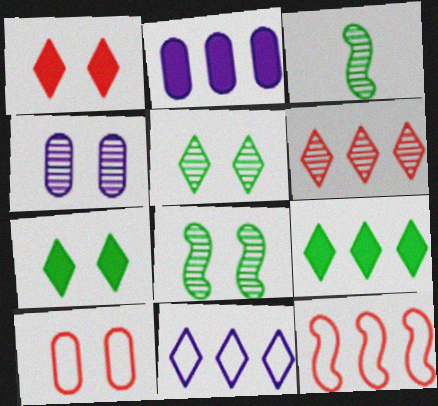[[3, 4, 6], 
[6, 9, 11]]